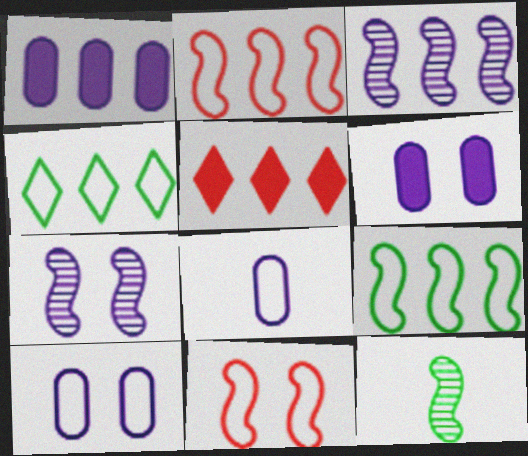[[4, 8, 11], 
[5, 10, 12]]